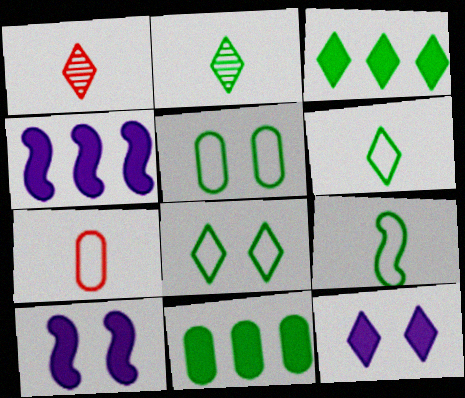[[1, 4, 5], 
[2, 3, 8]]